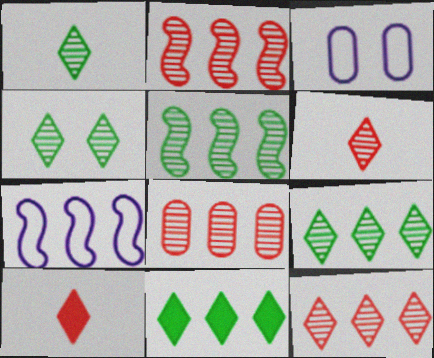[[1, 4, 9], 
[2, 8, 12], 
[3, 5, 10], 
[7, 8, 11]]